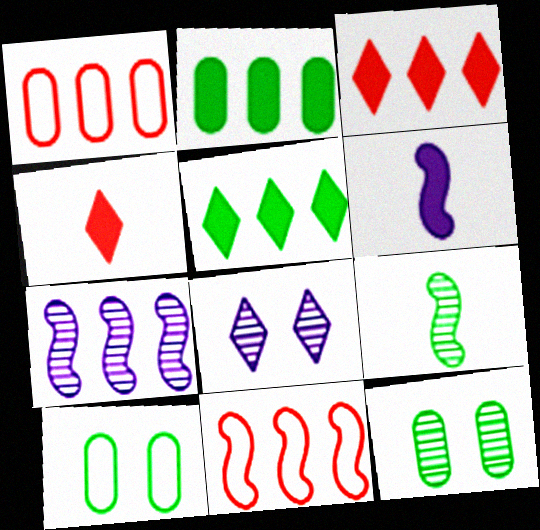[[1, 5, 7], 
[4, 7, 10], 
[5, 9, 10]]